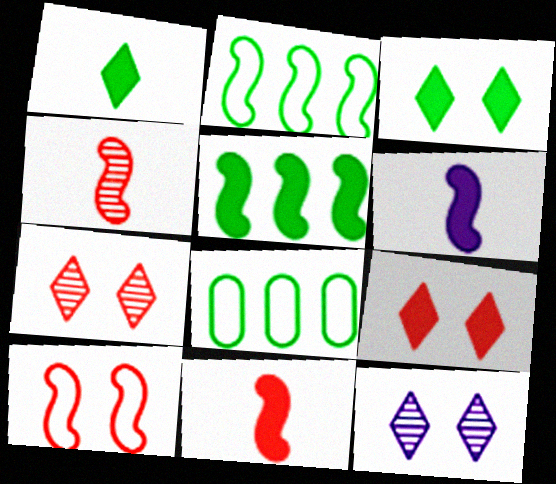[[6, 7, 8], 
[8, 11, 12]]